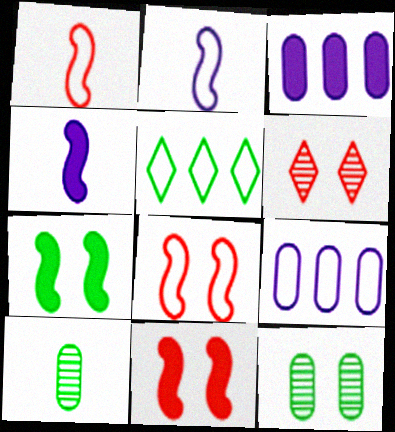[[5, 7, 10]]